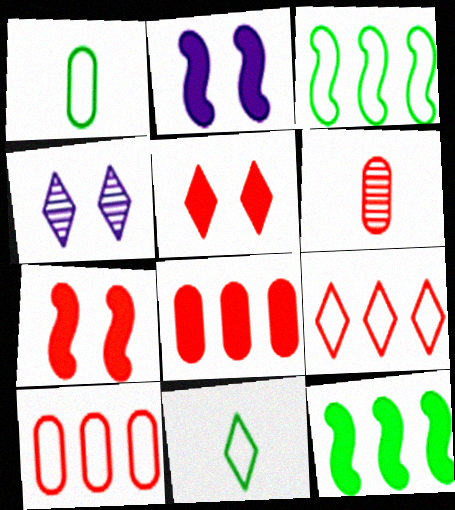[[6, 7, 9]]